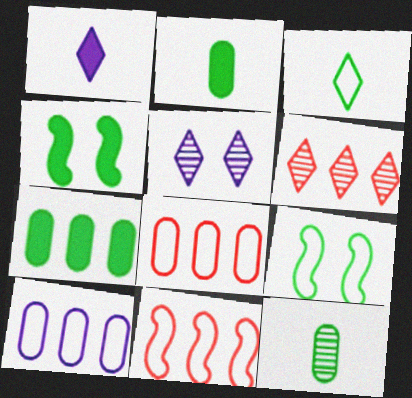[[2, 5, 11]]